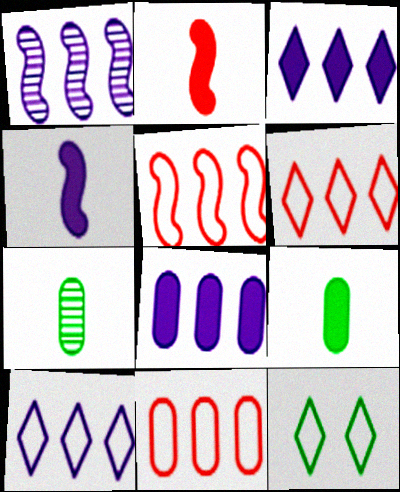[[1, 8, 10], 
[5, 6, 11]]